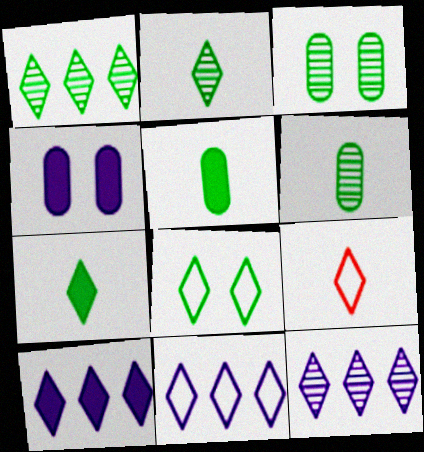[[1, 7, 8], 
[8, 9, 11], 
[10, 11, 12]]